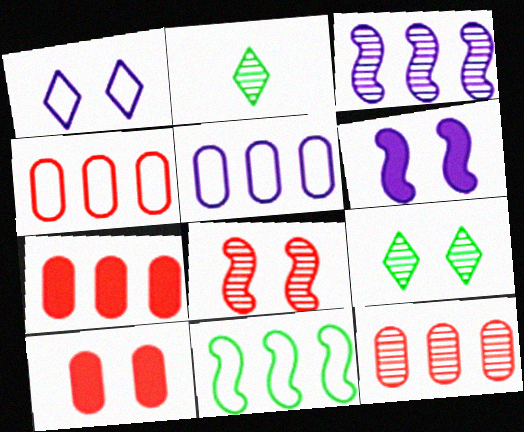[[2, 4, 6], 
[4, 7, 12]]